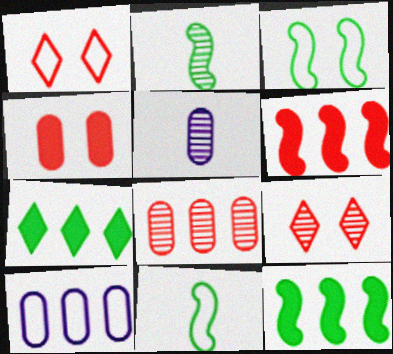[[1, 5, 12], 
[1, 10, 11], 
[2, 3, 12]]